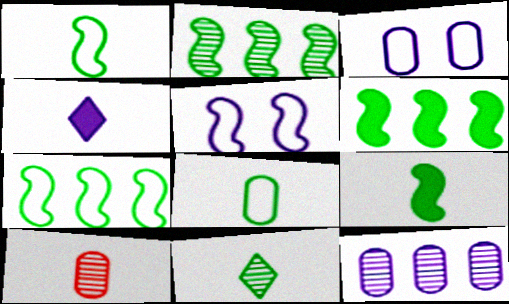[[1, 4, 10], 
[2, 6, 7], 
[4, 5, 12], 
[8, 9, 11]]